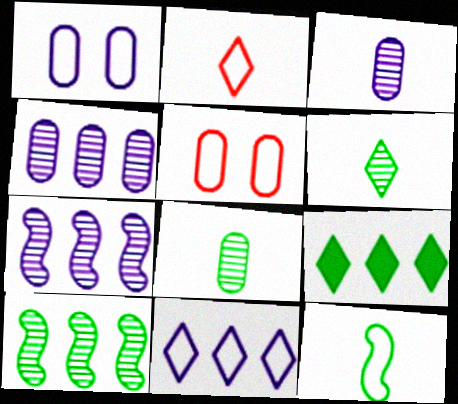[[5, 11, 12]]